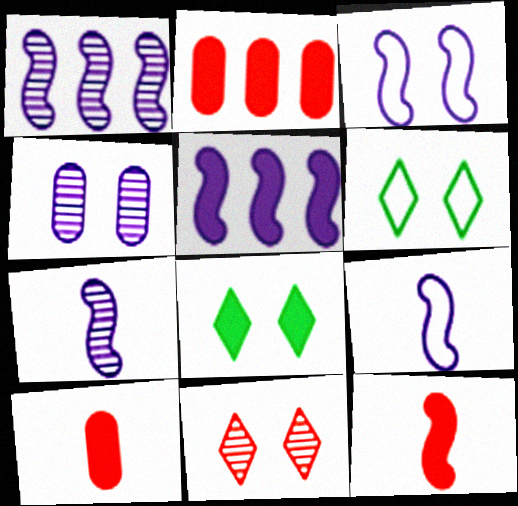[[1, 6, 10], 
[2, 6, 7], 
[3, 5, 7], 
[5, 8, 10]]